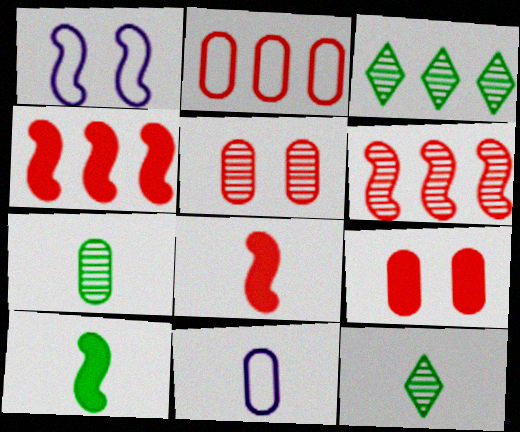[[1, 6, 10], 
[8, 11, 12]]